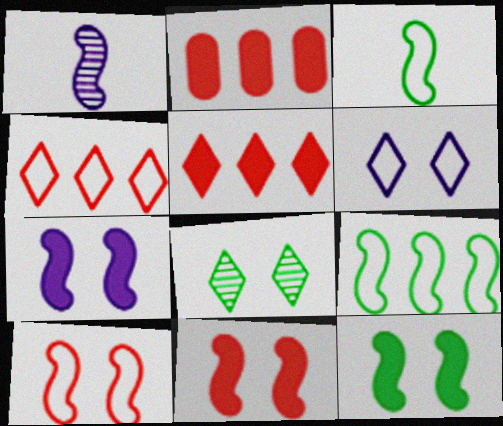[[1, 9, 11], 
[7, 11, 12]]